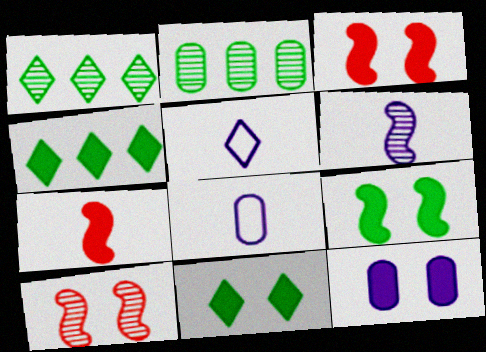[[1, 3, 8], 
[2, 3, 5], 
[3, 11, 12], 
[4, 7, 12], 
[4, 8, 10]]